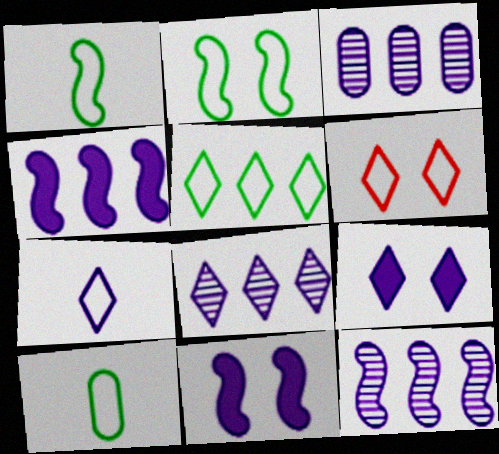[[2, 5, 10], 
[3, 7, 11], 
[3, 8, 12], 
[5, 6, 7], 
[7, 8, 9]]